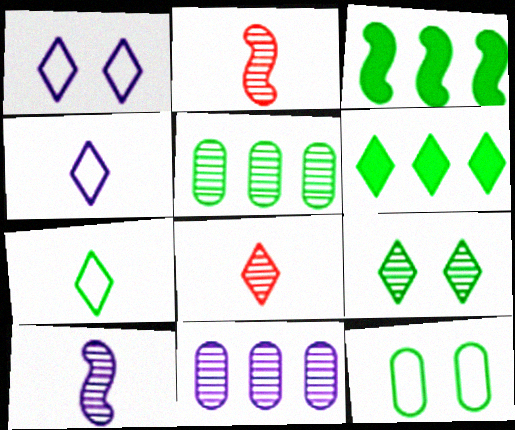[[1, 6, 8], 
[2, 9, 11], 
[6, 7, 9]]